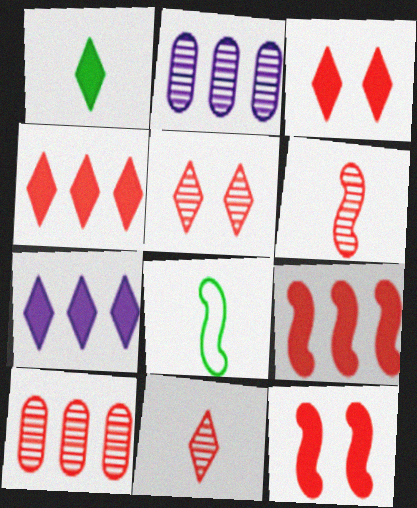[[1, 3, 7], 
[2, 3, 8], 
[5, 6, 10]]